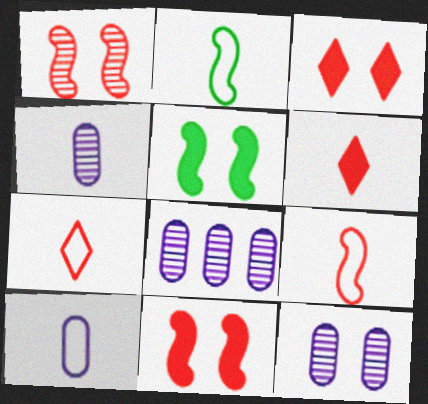[[2, 3, 8], 
[2, 4, 6], 
[2, 7, 10], 
[4, 8, 12], 
[5, 7, 8]]